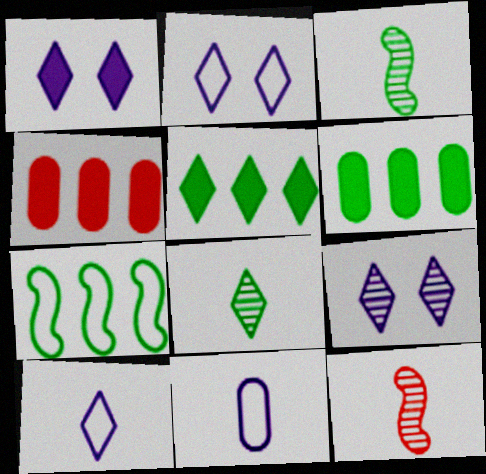[[1, 2, 9], 
[2, 3, 4], 
[2, 6, 12]]